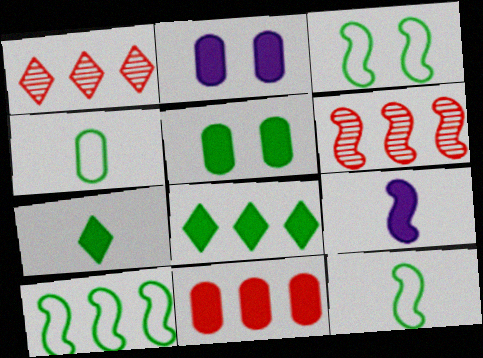[[1, 2, 12], 
[3, 6, 9], 
[3, 10, 12]]